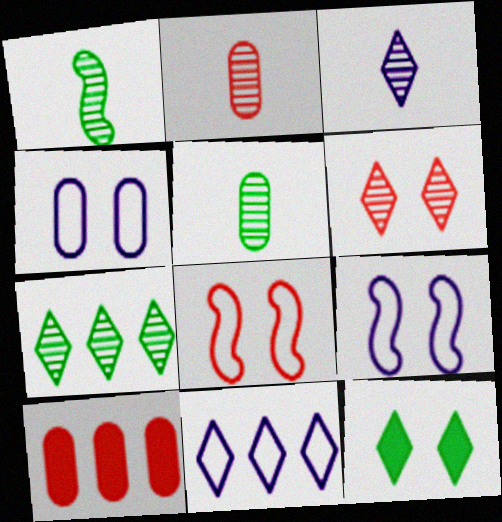[[1, 2, 3], 
[3, 6, 7], 
[4, 5, 10]]